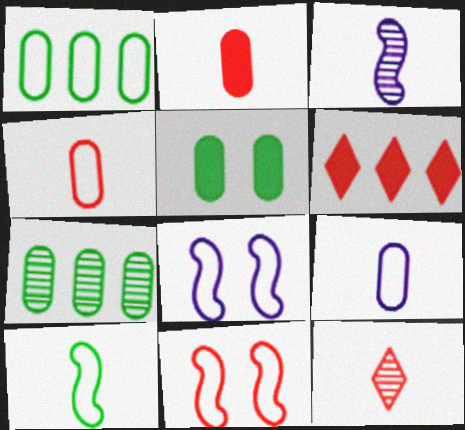[]